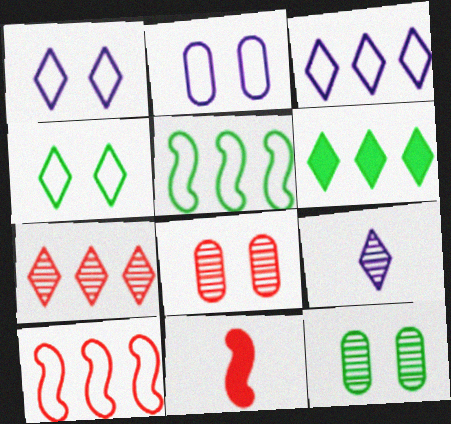[[3, 6, 7], 
[3, 11, 12]]